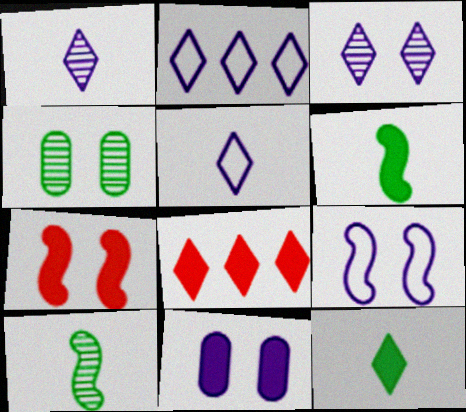[[3, 9, 11], 
[6, 8, 11]]